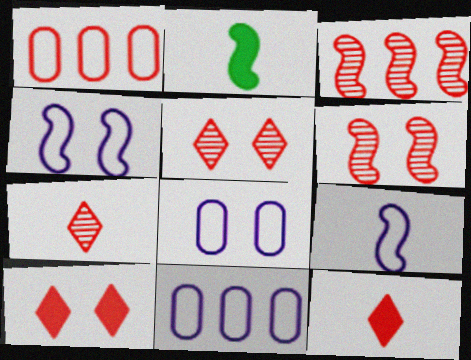[[1, 6, 12], 
[2, 3, 4], 
[2, 5, 11]]